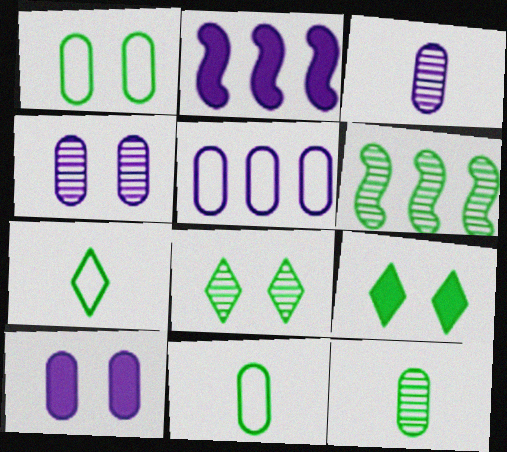[[3, 5, 10], 
[6, 8, 12], 
[6, 9, 11]]